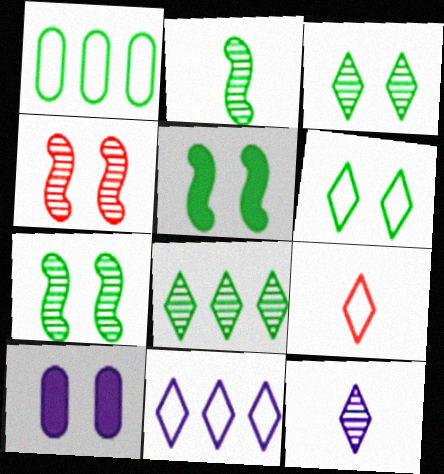[[4, 6, 10], 
[6, 9, 11]]